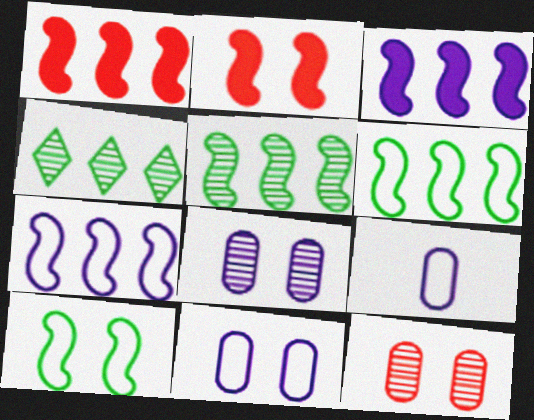[[1, 5, 7], 
[2, 4, 9]]